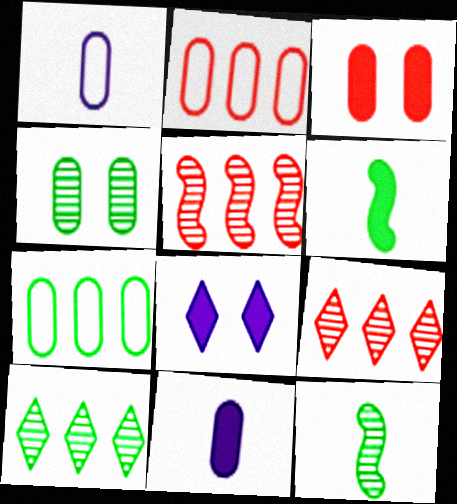[[2, 4, 11], 
[2, 8, 12], 
[4, 10, 12]]